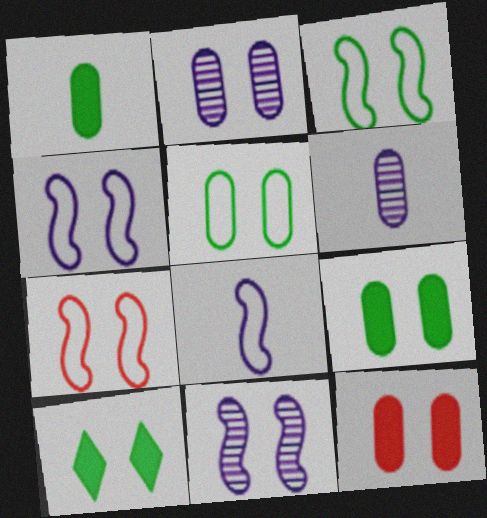[[2, 5, 12], 
[2, 7, 10], 
[3, 4, 7]]